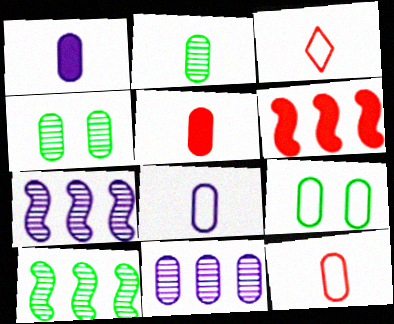[[1, 2, 12], 
[2, 5, 8], 
[5, 9, 11]]